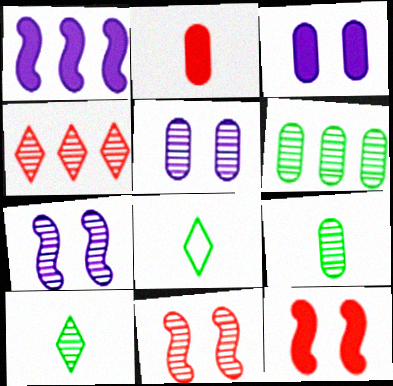[[4, 7, 9]]